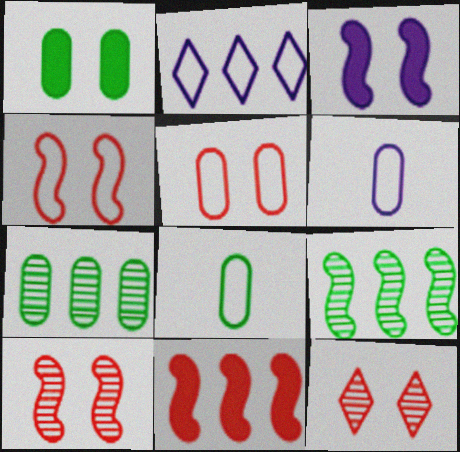[[1, 7, 8], 
[2, 4, 8], 
[2, 7, 11]]